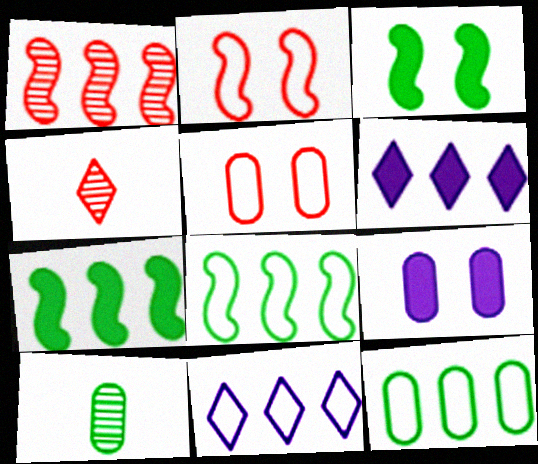[[1, 6, 12], 
[2, 6, 10], 
[4, 8, 9]]